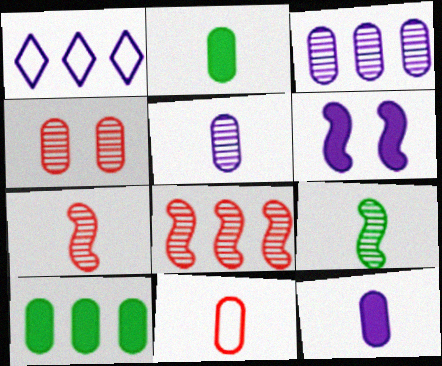[[1, 5, 6], 
[1, 8, 10], 
[2, 5, 11]]